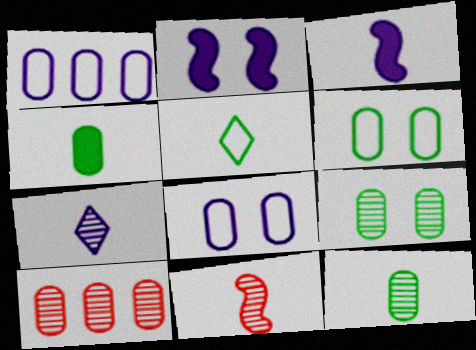[[1, 2, 7], 
[2, 5, 10], 
[4, 8, 10], 
[7, 11, 12]]